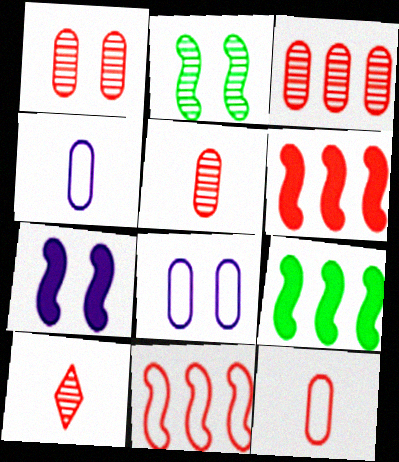[[1, 3, 5], 
[8, 9, 10]]